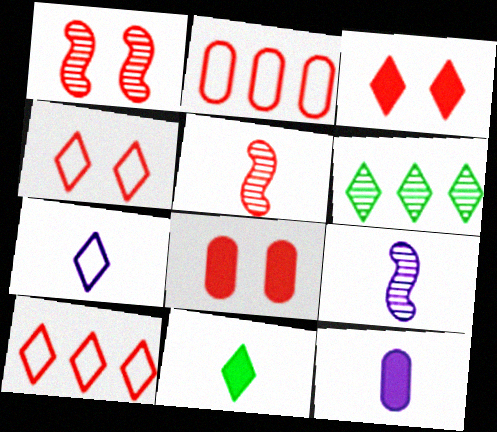[[1, 4, 8], 
[2, 3, 5], 
[3, 6, 7], 
[5, 8, 10], 
[7, 9, 12]]